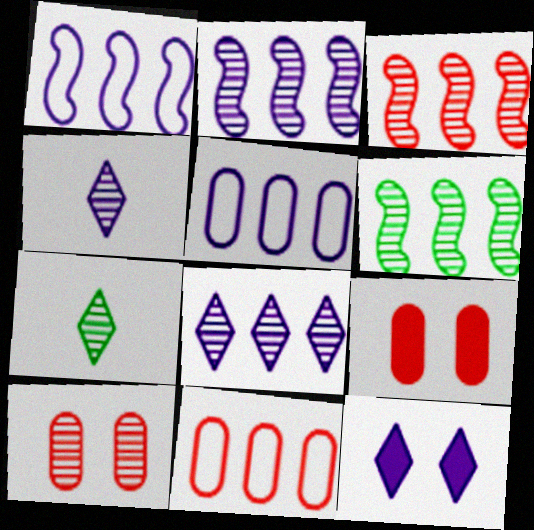[[1, 7, 9], 
[2, 3, 6], 
[2, 7, 10], 
[4, 6, 10]]